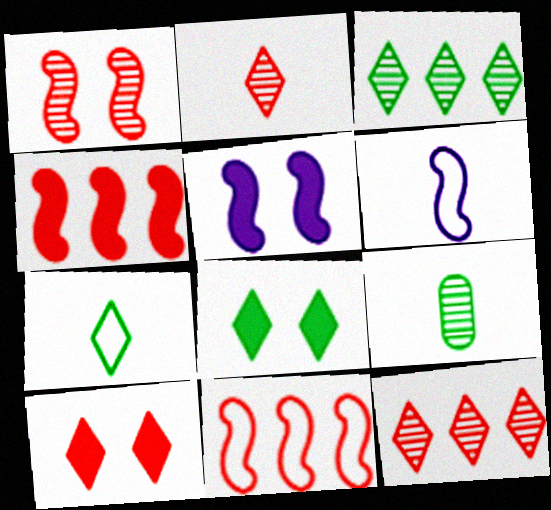[[3, 7, 8]]